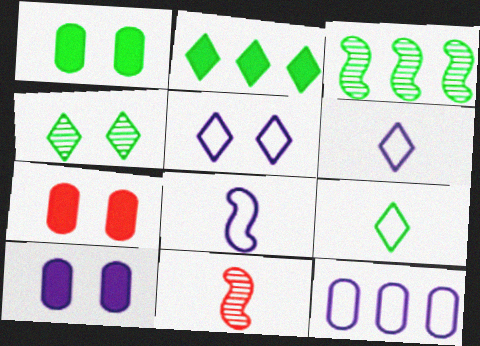[[1, 3, 9], 
[1, 7, 10], 
[2, 4, 9], 
[3, 6, 7], 
[5, 8, 12]]